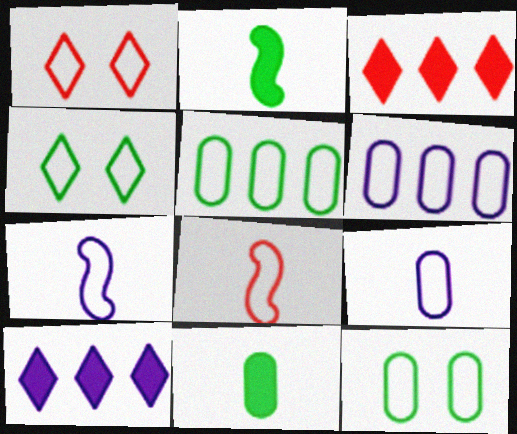[[1, 5, 7], 
[4, 6, 8]]